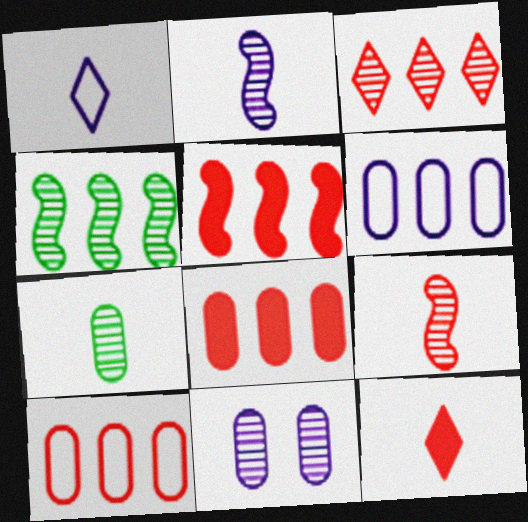[[3, 5, 10]]